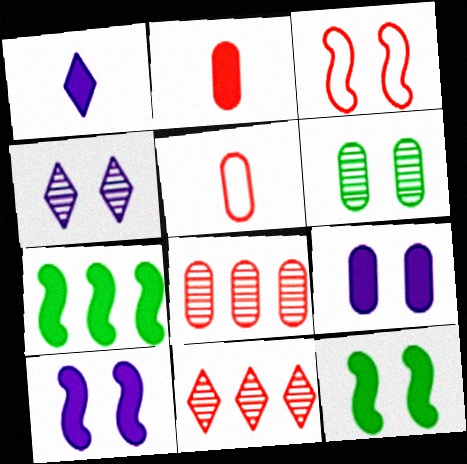[[2, 3, 11], 
[4, 5, 7]]